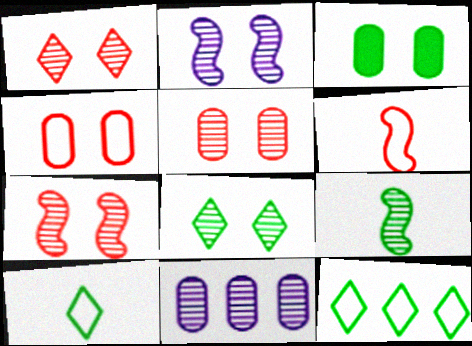[[1, 5, 7], 
[1, 9, 11], 
[2, 5, 8], 
[3, 9, 12]]